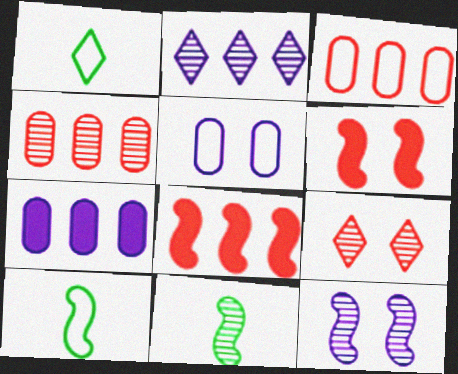[[7, 9, 10], 
[8, 10, 12]]